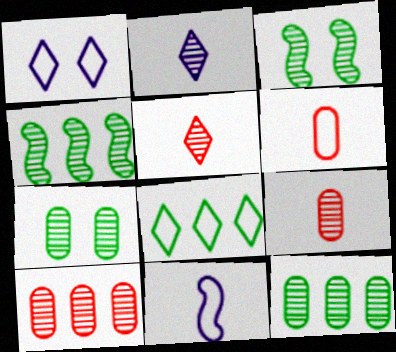[[2, 3, 10]]